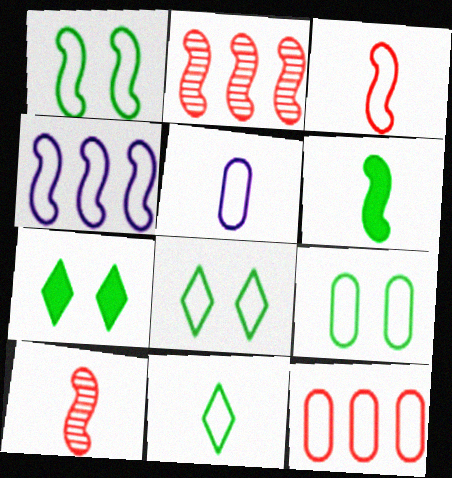[[1, 3, 4], 
[1, 8, 9], 
[2, 5, 7], 
[3, 5, 11], 
[5, 9, 12]]